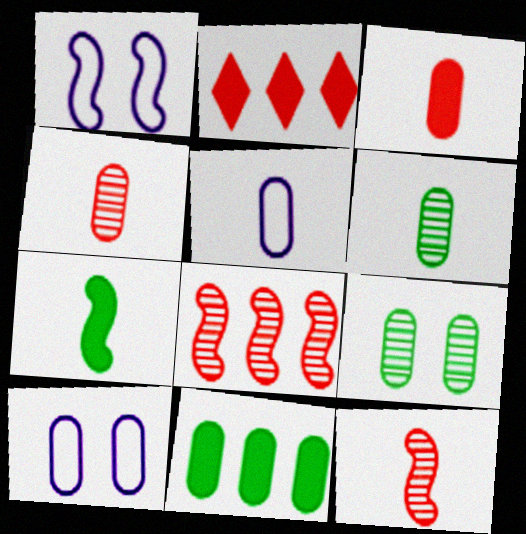[[1, 2, 6], 
[1, 7, 8], 
[3, 5, 6], 
[4, 10, 11]]